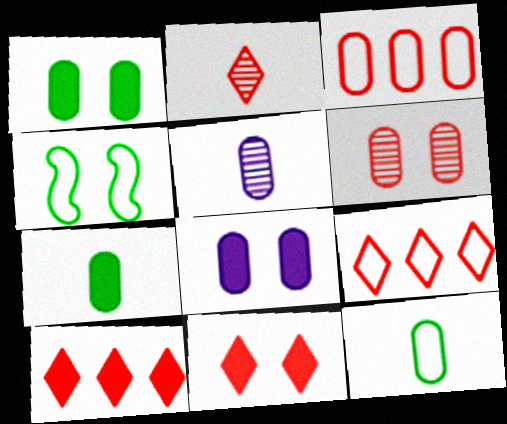[[1, 3, 5], 
[2, 9, 11], 
[4, 5, 10]]